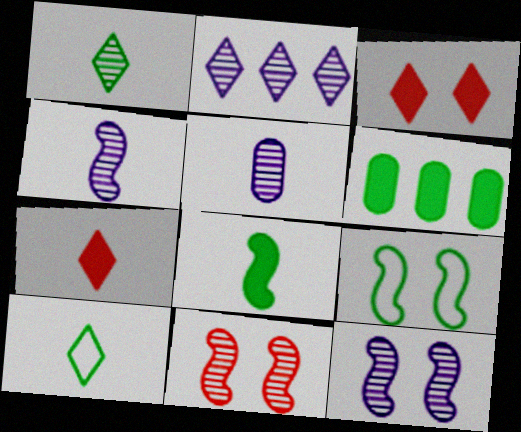[[1, 6, 9], 
[2, 3, 10], 
[2, 5, 12]]